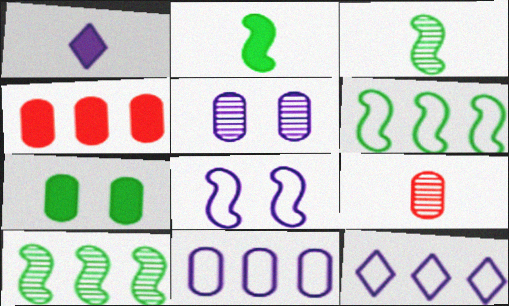[[4, 10, 12], 
[7, 9, 11]]